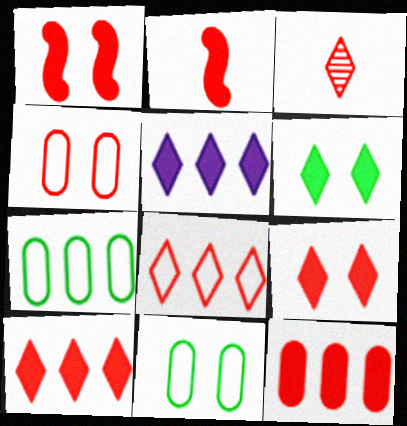[[2, 9, 12], 
[3, 8, 9]]